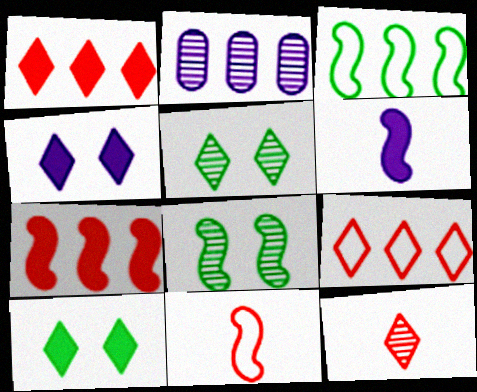[[1, 2, 3], 
[2, 8, 12], 
[2, 10, 11]]